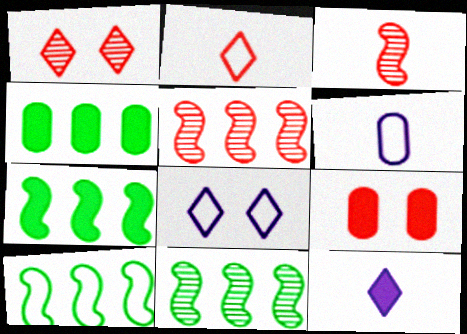[[1, 6, 7], 
[2, 5, 9], 
[3, 4, 8], 
[7, 9, 12], 
[7, 10, 11]]